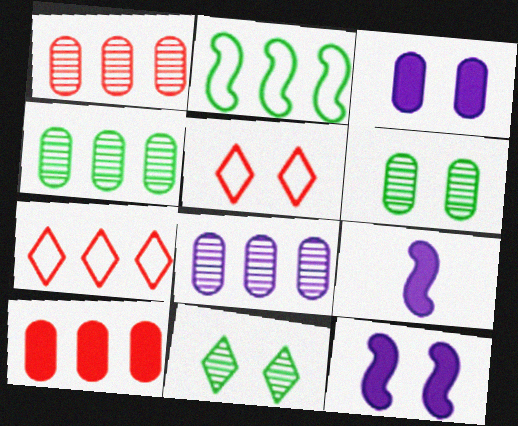[[1, 4, 8], 
[4, 5, 9], 
[5, 6, 12], 
[6, 7, 9]]